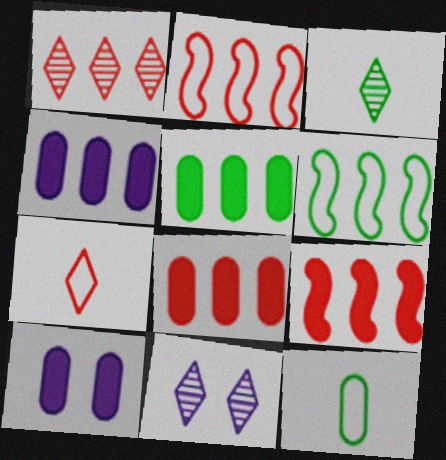[[1, 2, 8], 
[1, 3, 11], 
[1, 4, 6], 
[2, 3, 10], 
[4, 5, 8], 
[9, 11, 12]]